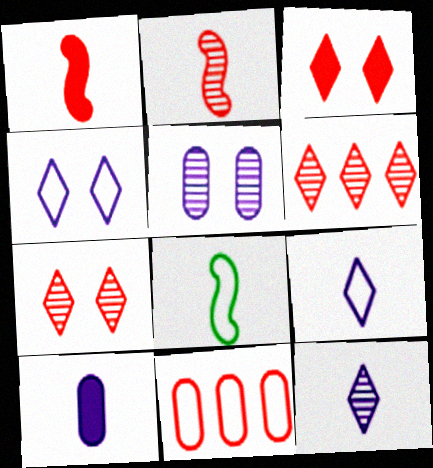[[1, 7, 11], 
[2, 3, 11], 
[4, 8, 11]]